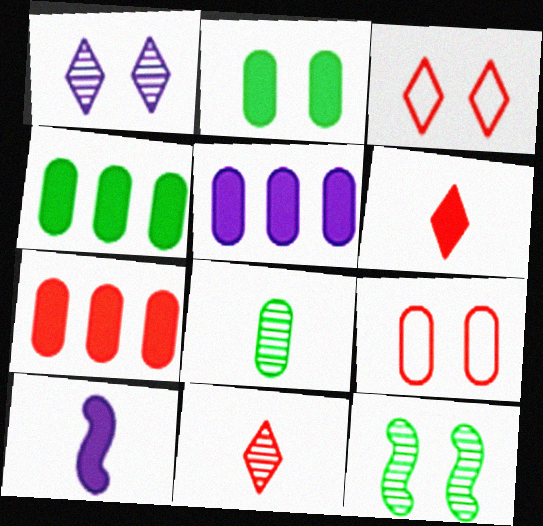[[4, 5, 7], 
[5, 8, 9]]